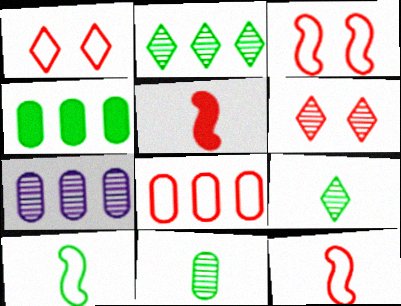[[1, 8, 12], 
[4, 7, 8], 
[5, 6, 8]]